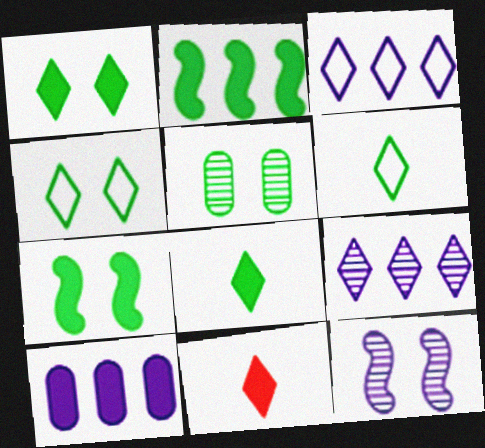[[2, 5, 6], 
[4, 5, 7], 
[4, 9, 11], 
[7, 10, 11]]